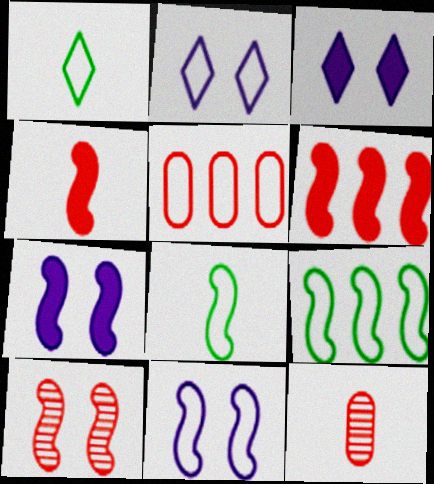[[1, 5, 11], 
[2, 5, 8], 
[3, 9, 12]]